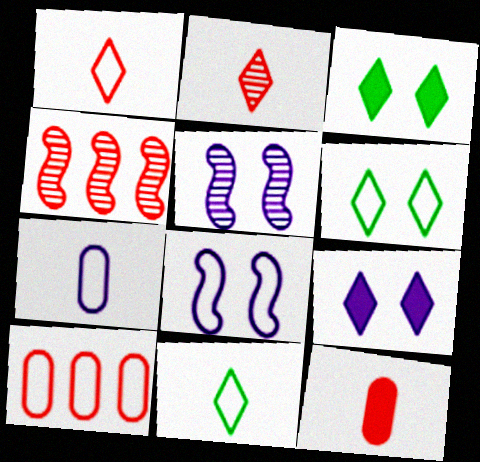[[3, 4, 7], 
[8, 10, 11]]